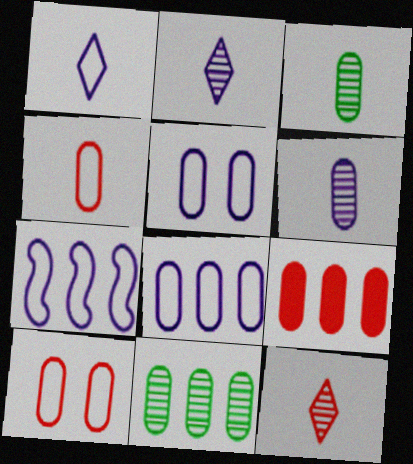[[1, 5, 7], 
[3, 5, 9], 
[8, 9, 11]]